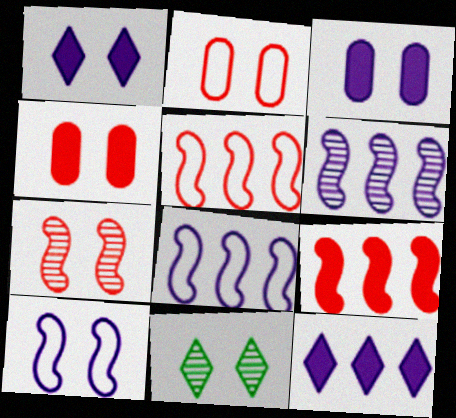[[4, 10, 11]]